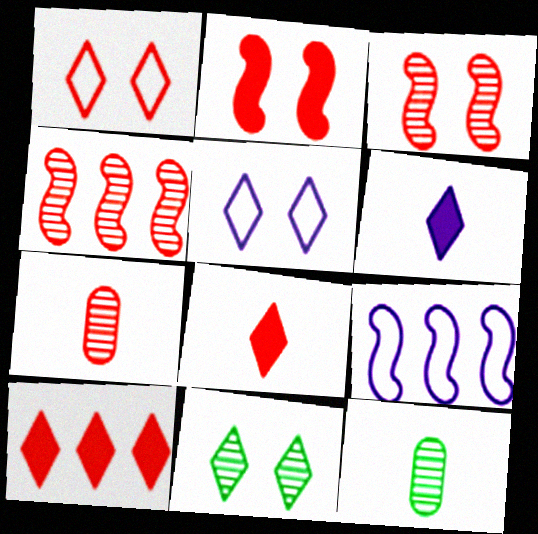[]